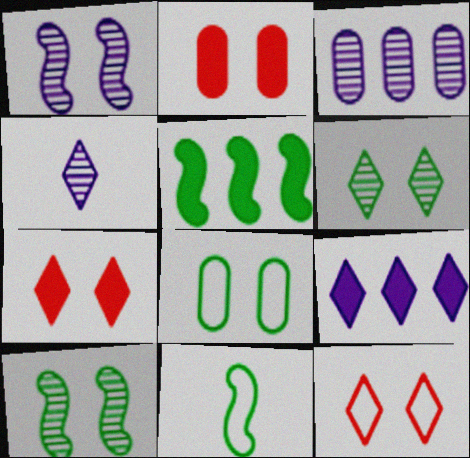[[1, 3, 4], 
[1, 7, 8], 
[3, 7, 11], 
[5, 10, 11]]